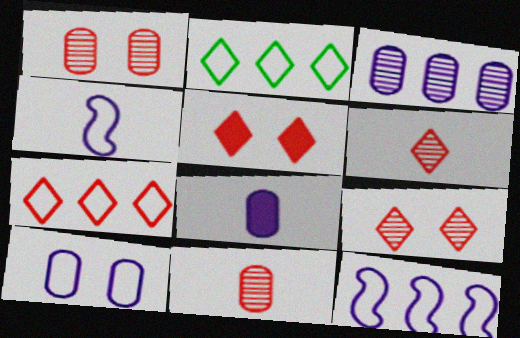[[3, 8, 10], 
[5, 6, 7]]